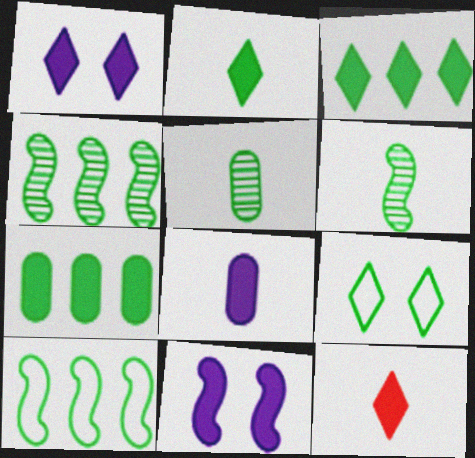[[1, 3, 12], 
[6, 7, 9], 
[7, 11, 12]]